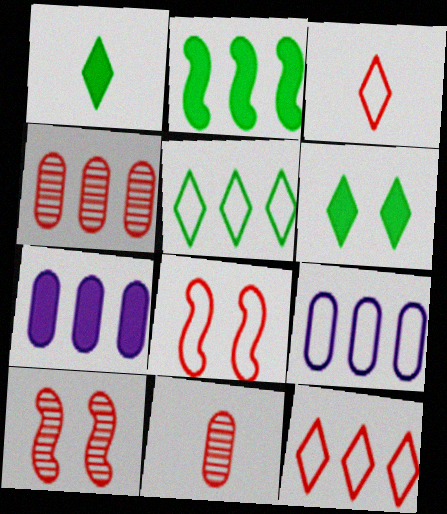[[1, 9, 10]]